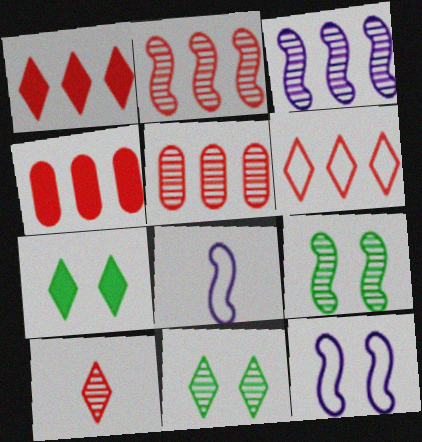[[2, 4, 6], 
[4, 8, 11], 
[5, 7, 8]]